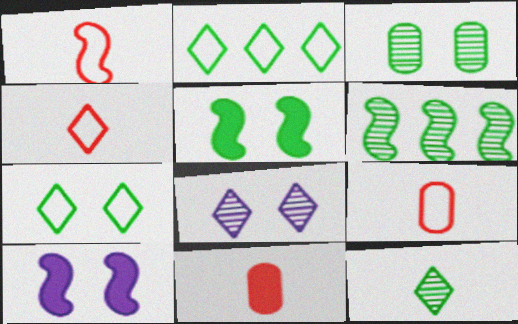[[1, 4, 9], 
[1, 6, 10], 
[3, 5, 7], 
[3, 6, 12]]